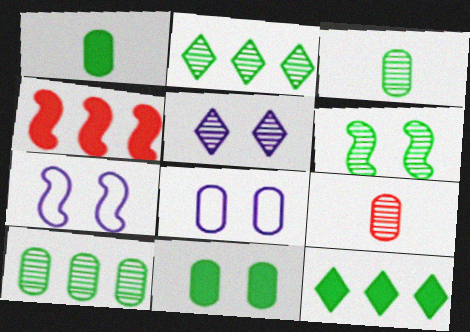[[2, 3, 6], 
[7, 9, 12]]